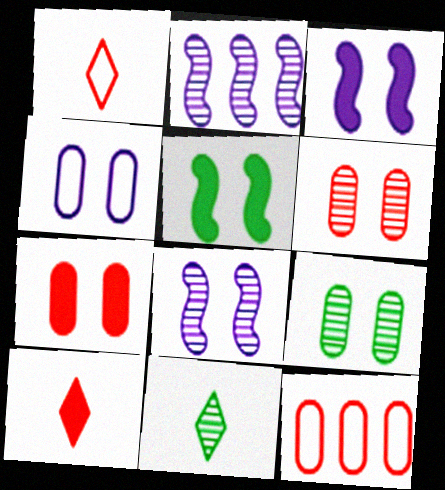[[2, 6, 11], 
[3, 11, 12], 
[4, 7, 9]]